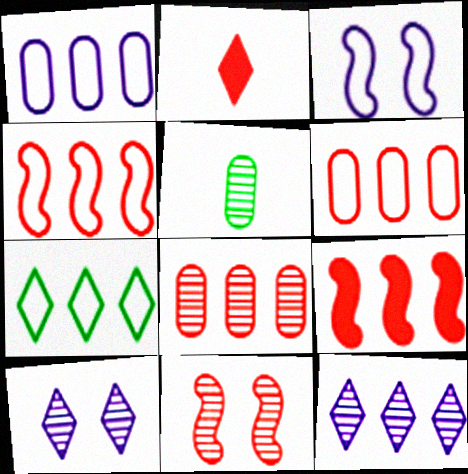[[1, 4, 7], 
[2, 6, 11], 
[2, 7, 10], 
[5, 11, 12]]